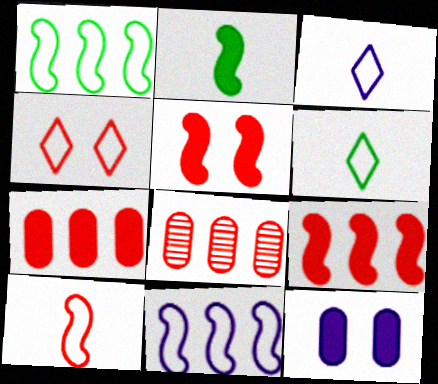[]